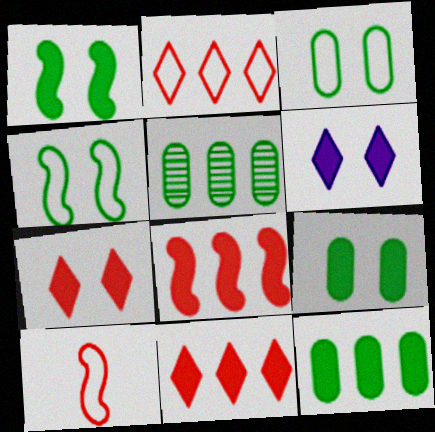[[5, 6, 10]]